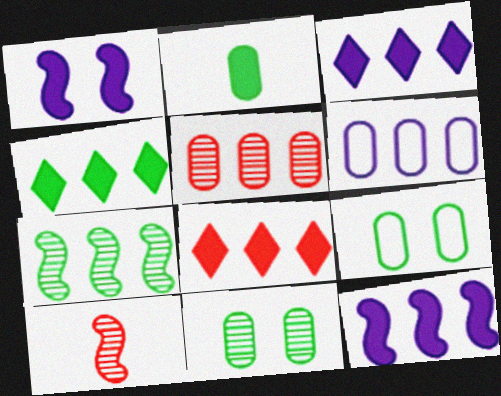[[1, 2, 8], 
[3, 4, 8], 
[3, 9, 10], 
[6, 7, 8]]